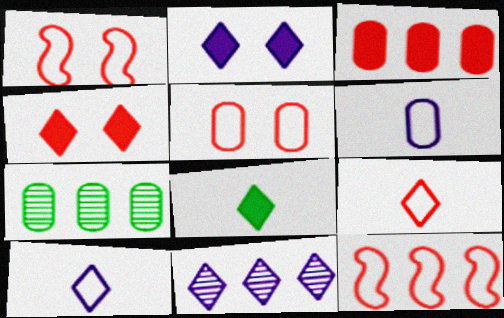[[2, 10, 11], 
[5, 9, 12]]